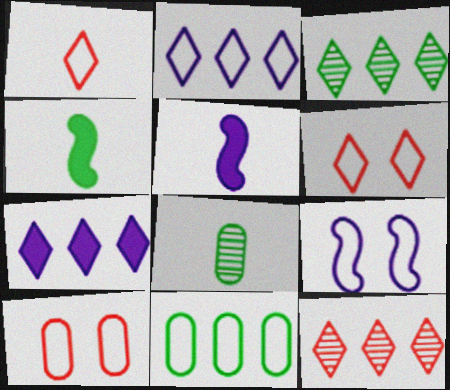[[1, 5, 8], 
[1, 9, 11], 
[3, 5, 10]]